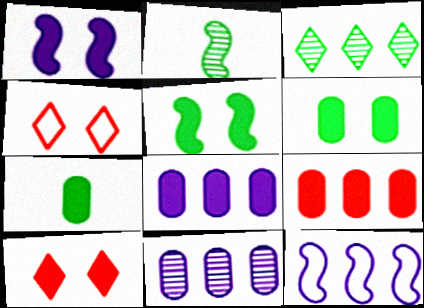[[1, 6, 10], 
[2, 4, 8], 
[3, 9, 12]]